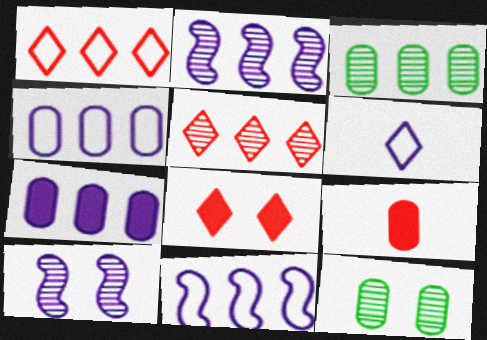[[2, 3, 5], 
[4, 9, 12], 
[6, 7, 10]]